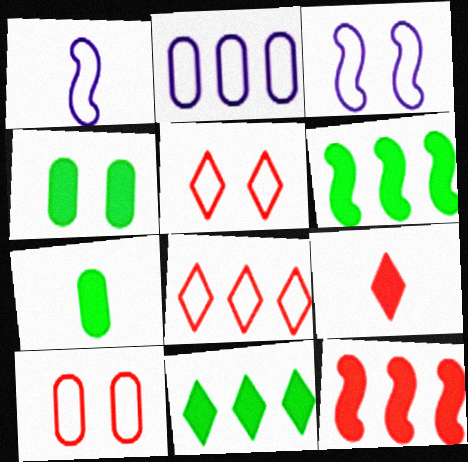[]